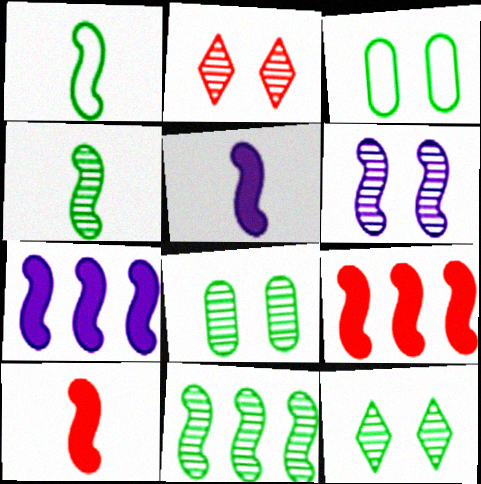[[1, 6, 9], 
[2, 6, 8]]